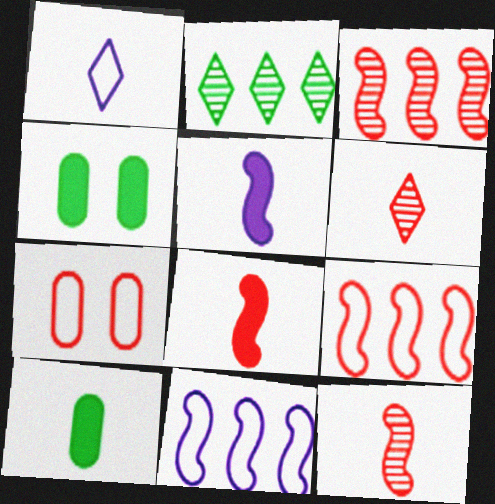[[1, 3, 4], 
[1, 10, 12], 
[2, 5, 7], 
[4, 6, 11]]